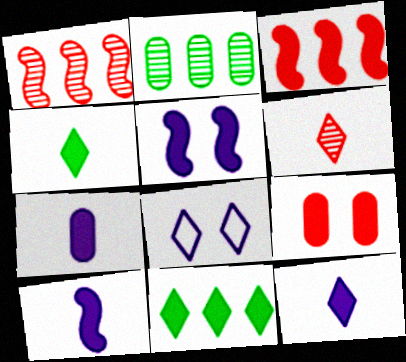[[6, 8, 11], 
[7, 10, 12], 
[9, 10, 11]]